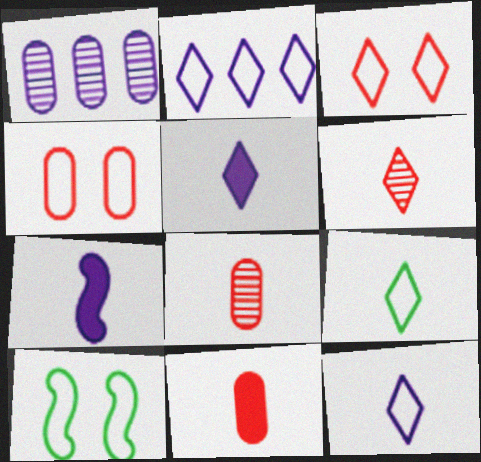[[2, 3, 9], 
[5, 6, 9], 
[7, 8, 9]]